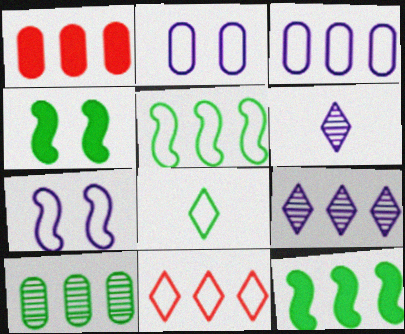[[1, 3, 10], 
[1, 5, 9], 
[3, 5, 11], 
[4, 8, 10]]